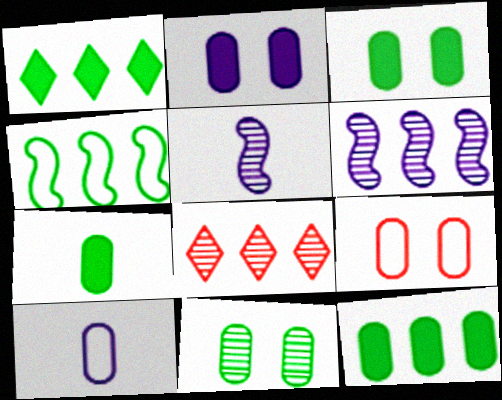[[1, 5, 9], 
[2, 9, 11], 
[3, 7, 12], 
[5, 8, 11]]